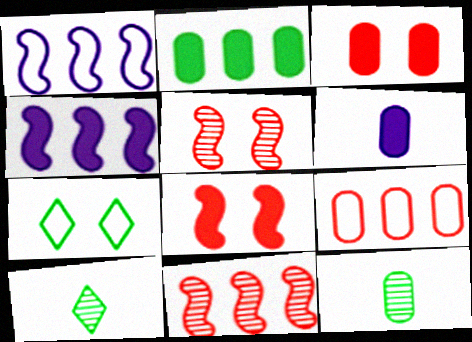[[1, 3, 10], 
[2, 3, 6], 
[6, 7, 11]]